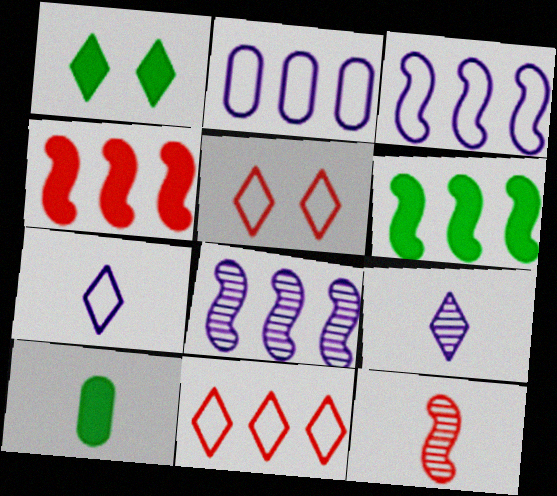[[1, 2, 12], 
[1, 6, 10], 
[1, 9, 11], 
[5, 8, 10], 
[7, 10, 12]]